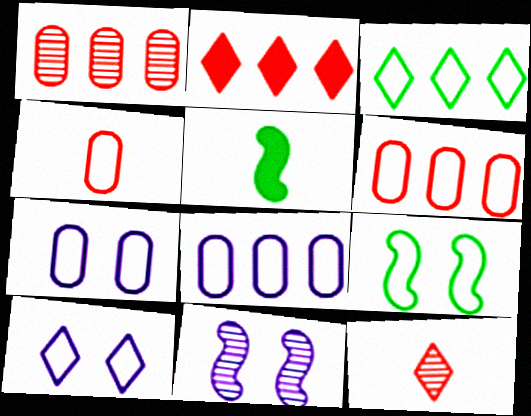[[1, 5, 10]]